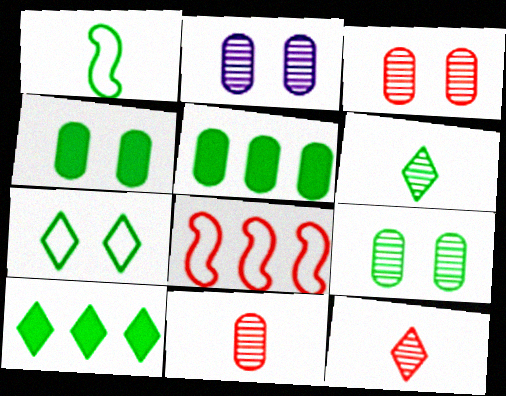[[1, 9, 10], 
[2, 3, 9], 
[6, 7, 10]]